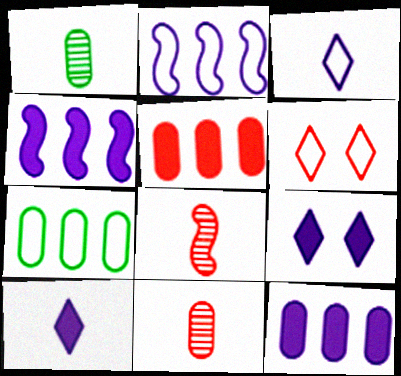[[1, 4, 6], 
[5, 6, 8], 
[7, 8, 9]]